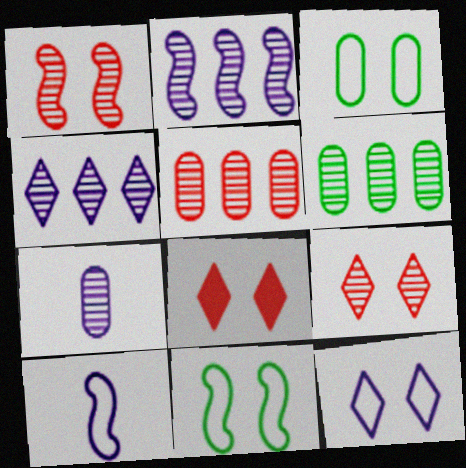[[6, 8, 10]]